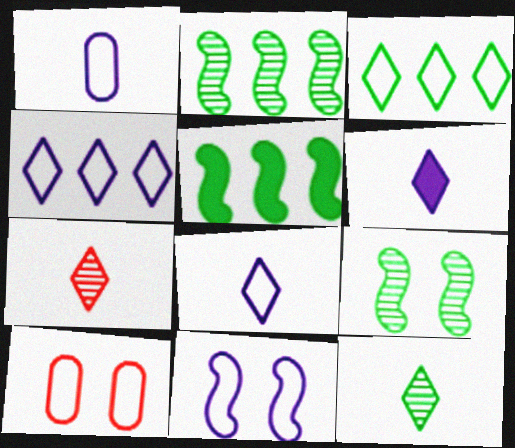[[1, 4, 11], 
[2, 6, 10]]